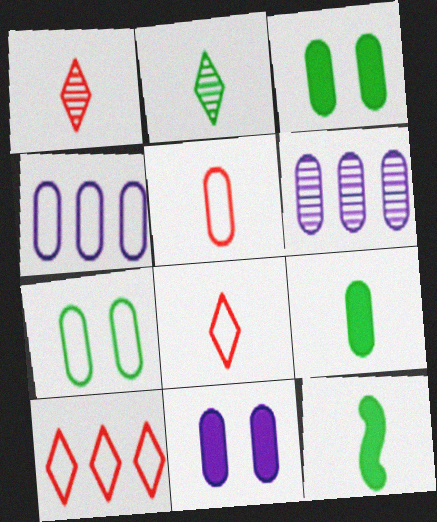[[3, 5, 6], 
[4, 5, 7]]